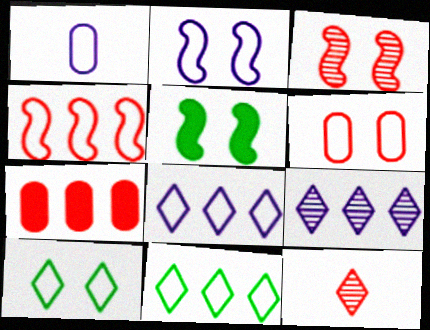[[1, 2, 8], 
[1, 4, 10], 
[2, 3, 5], 
[2, 6, 10]]